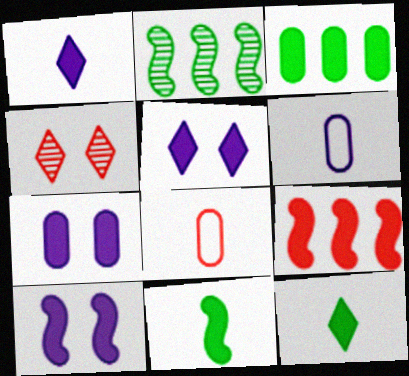[[2, 5, 8], 
[4, 8, 9], 
[5, 7, 10], 
[7, 9, 12], 
[9, 10, 11]]